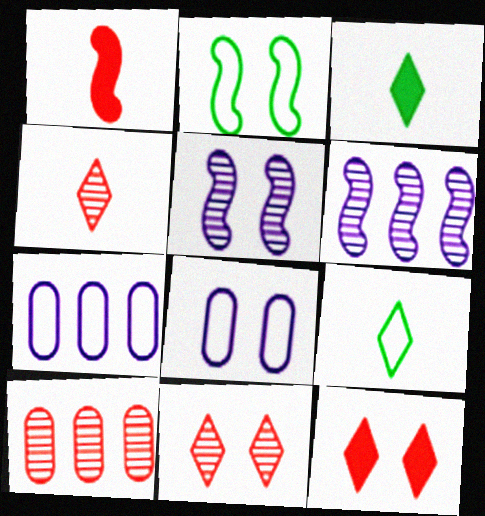[[1, 2, 6]]